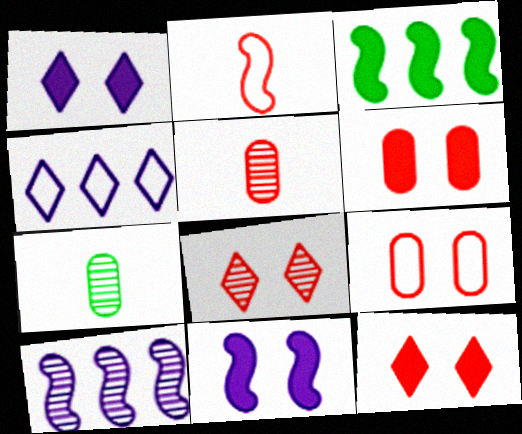[[7, 8, 10]]